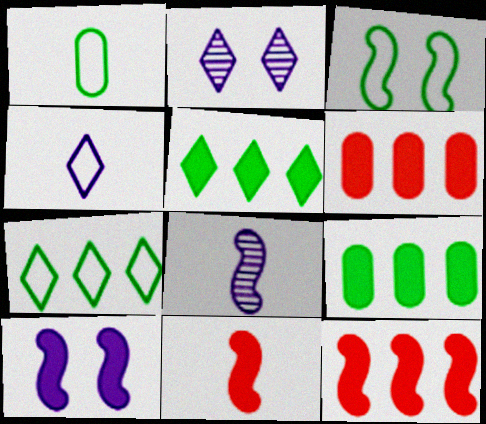[[1, 2, 12], 
[1, 3, 7], 
[3, 8, 12]]